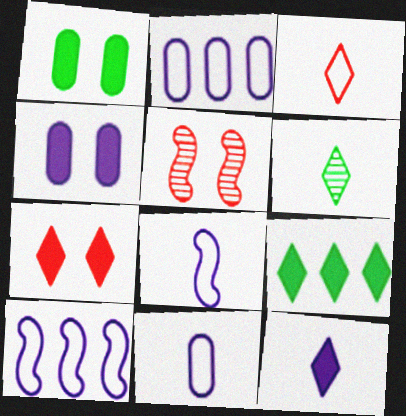[[3, 6, 12], 
[5, 9, 11], 
[7, 9, 12]]